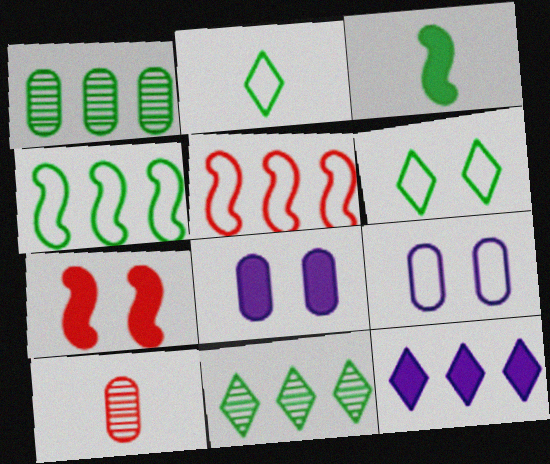[[1, 3, 6], 
[1, 5, 12], 
[2, 5, 9]]